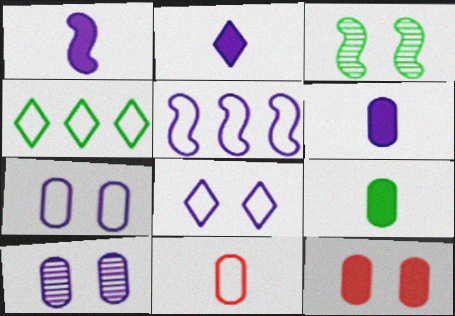[[1, 2, 6], 
[2, 5, 10], 
[3, 4, 9], 
[3, 8, 12]]